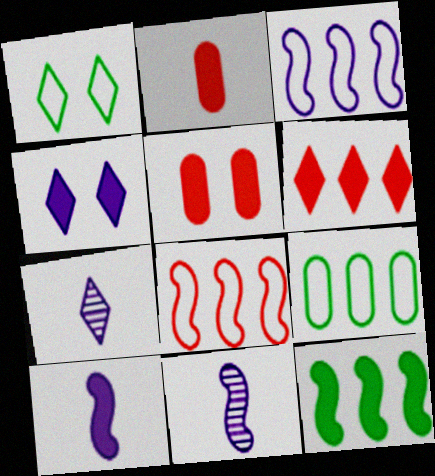[[1, 6, 7], 
[2, 4, 12]]